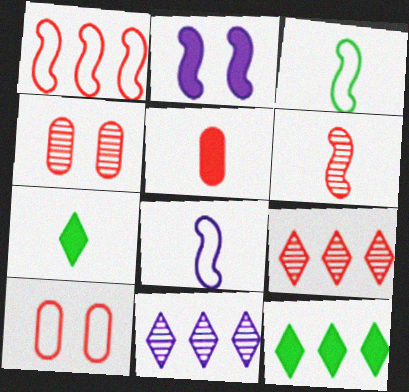[[2, 5, 12], 
[4, 6, 9], 
[4, 8, 12]]